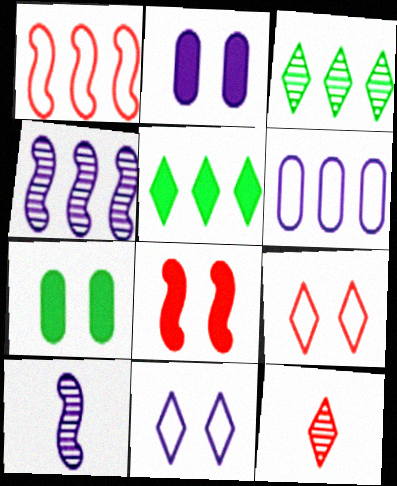[[5, 11, 12]]